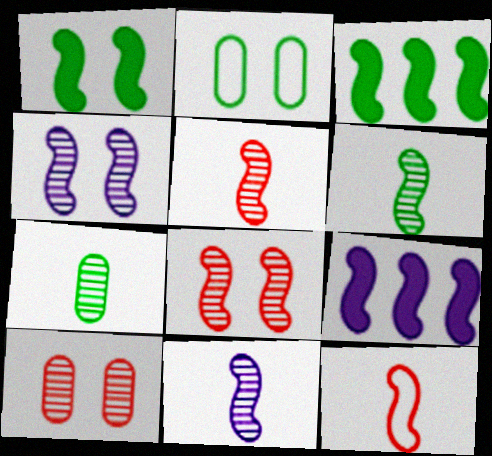[[3, 4, 12], 
[5, 6, 11]]